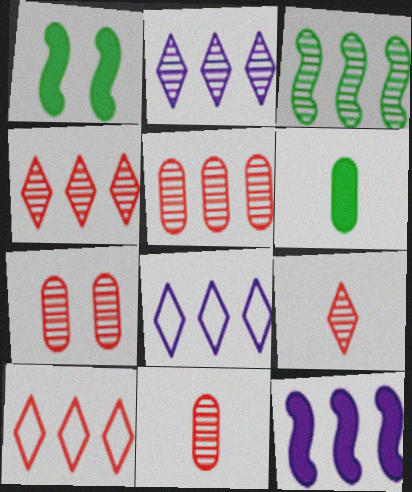[[1, 8, 11], 
[2, 3, 5], 
[5, 7, 11]]